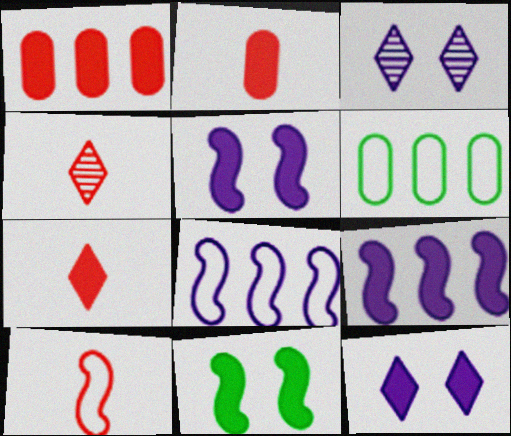[[2, 4, 10], 
[4, 5, 6]]